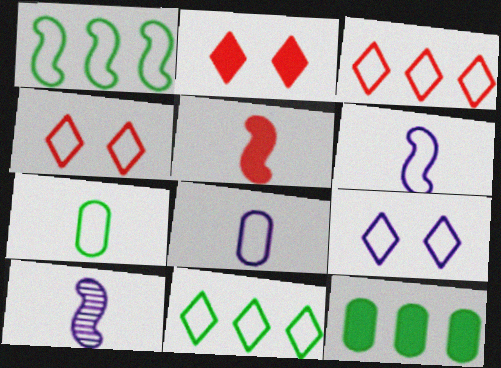[[1, 4, 8], 
[4, 10, 12]]